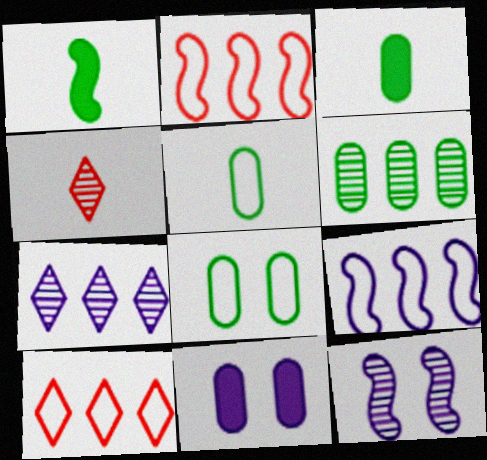[[1, 2, 12], 
[3, 6, 8], 
[3, 10, 12], 
[4, 6, 12]]